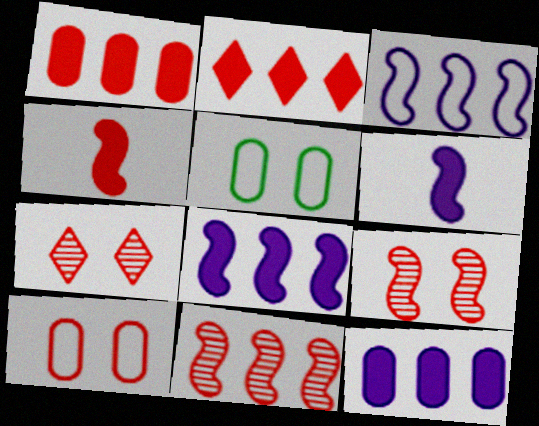[]